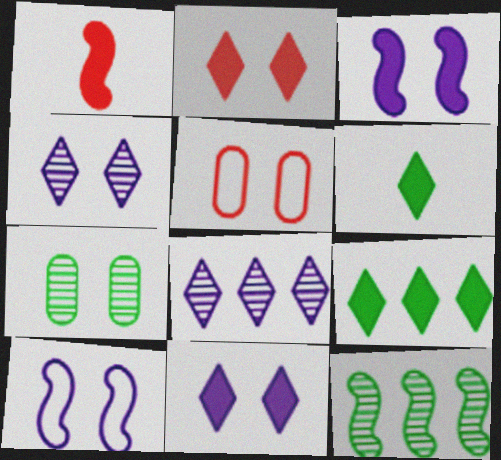[[1, 10, 12], 
[2, 7, 10]]